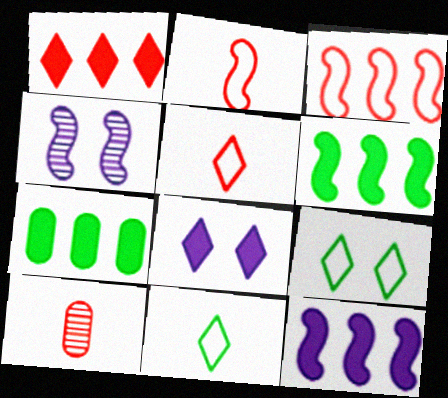[[1, 7, 12], 
[2, 4, 6], 
[4, 5, 7], 
[9, 10, 12]]